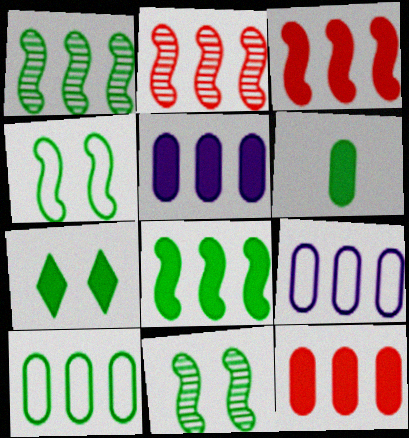[[6, 7, 8]]